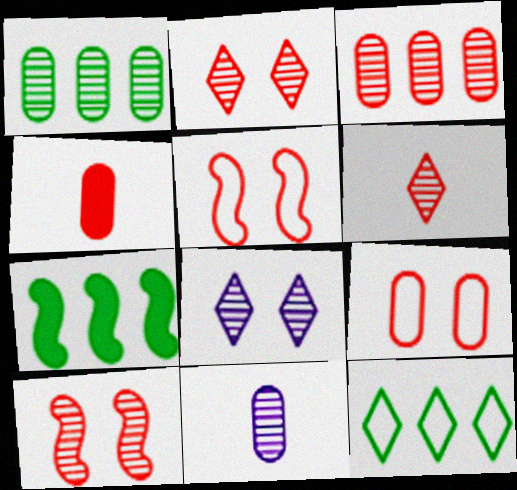[[1, 7, 12], 
[3, 4, 9], 
[3, 6, 10]]